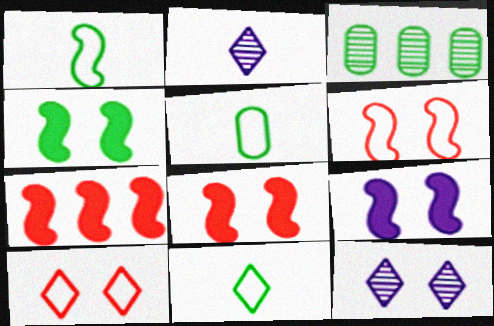[[1, 5, 11], 
[3, 4, 11], 
[4, 8, 9], 
[5, 7, 12]]